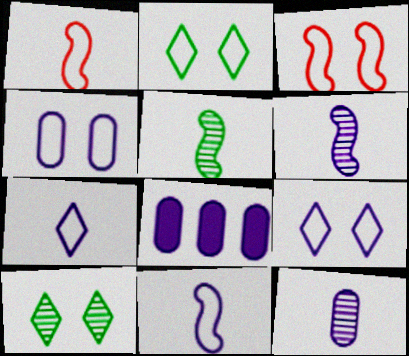[[1, 8, 10], 
[2, 3, 4], 
[4, 8, 12], 
[6, 8, 9]]